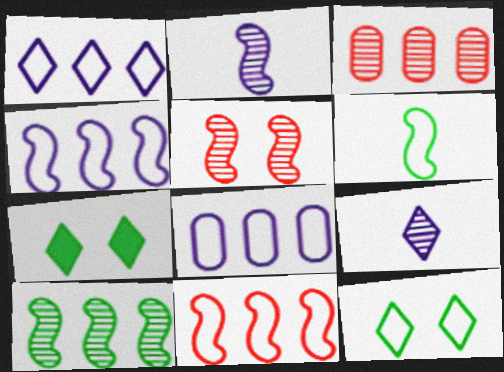[[1, 4, 8], 
[2, 5, 10]]